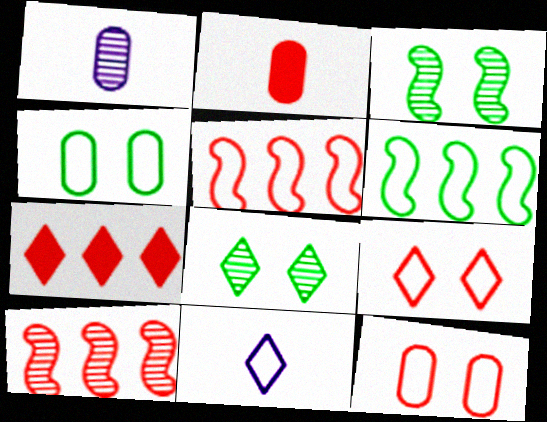[[1, 8, 10], 
[2, 9, 10], 
[4, 5, 11], 
[6, 11, 12], 
[7, 8, 11]]